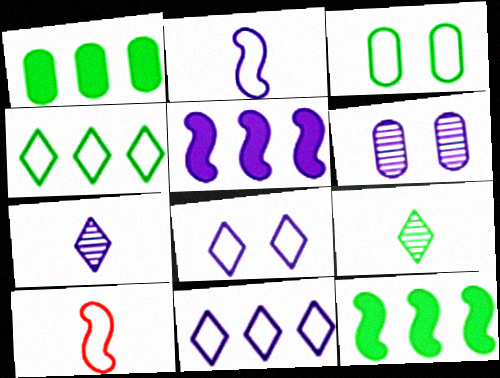[[3, 9, 12], 
[3, 10, 11]]